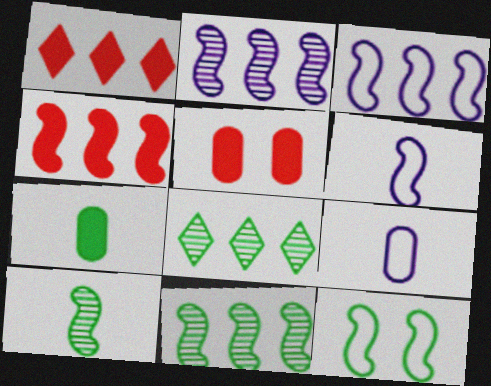[[3, 4, 11], 
[5, 6, 8], 
[7, 8, 12]]